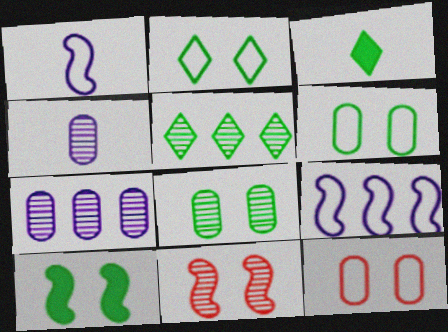[[2, 3, 5], 
[2, 8, 10], 
[4, 5, 11]]